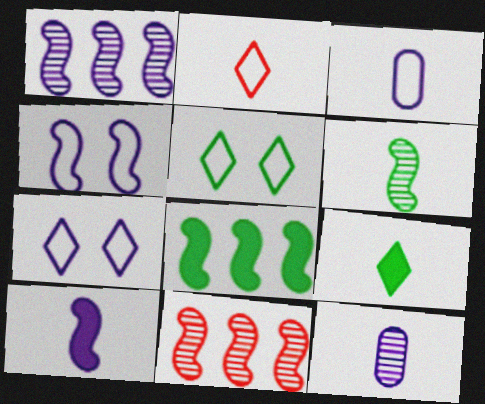[[1, 4, 10]]